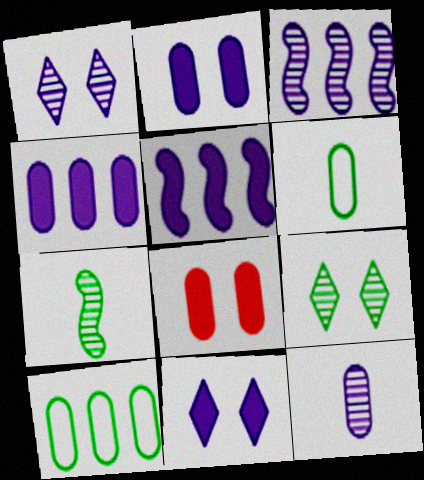[[1, 3, 12], 
[8, 10, 12]]